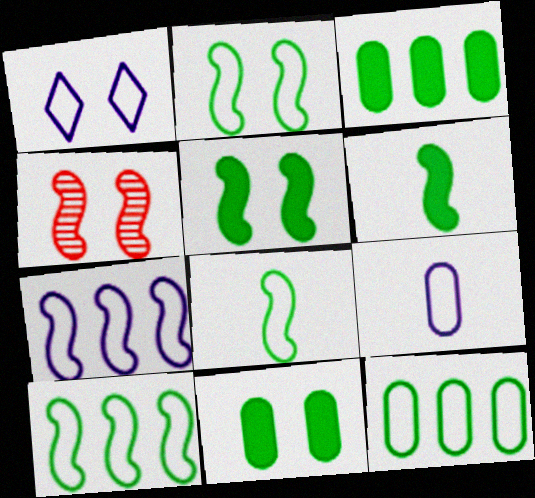[[1, 4, 11], 
[1, 7, 9], 
[2, 8, 10], 
[4, 6, 7]]